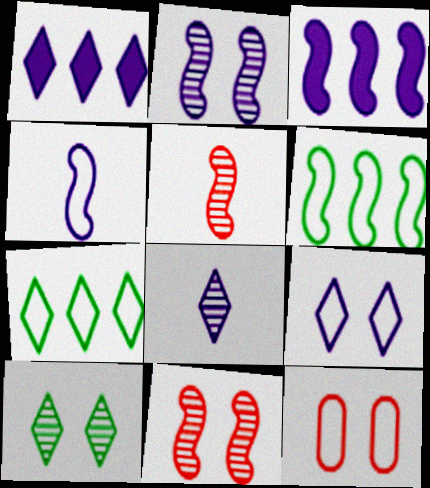[[1, 8, 9], 
[2, 3, 4], 
[4, 7, 12]]